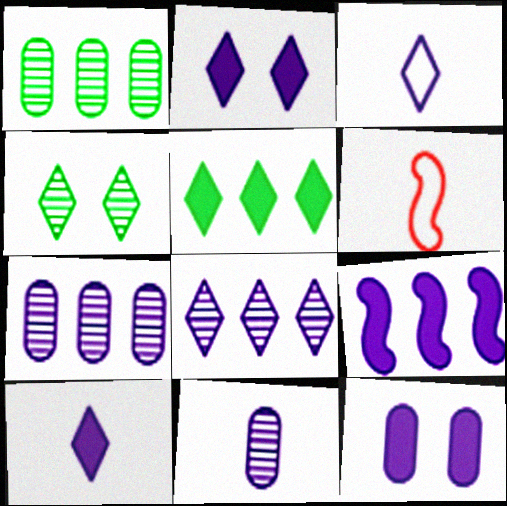[[1, 2, 6], 
[2, 3, 8], 
[9, 10, 12]]